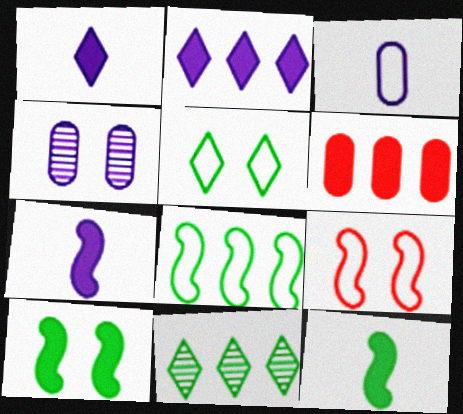[[1, 6, 10]]